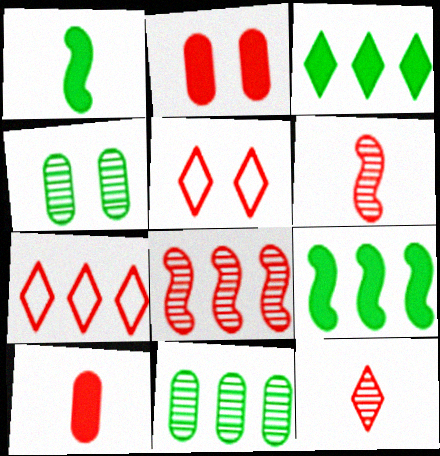[[2, 6, 7], 
[5, 8, 10]]